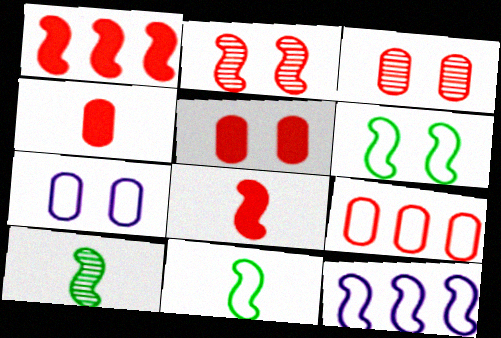[[3, 4, 9]]